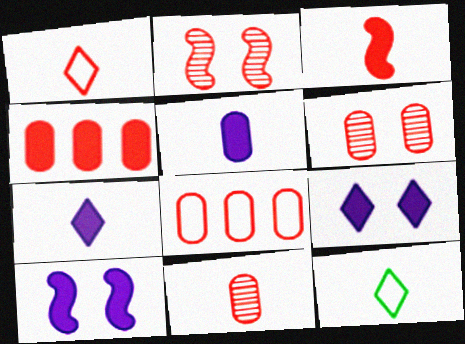[[1, 2, 4], 
[1, 3, 11]]